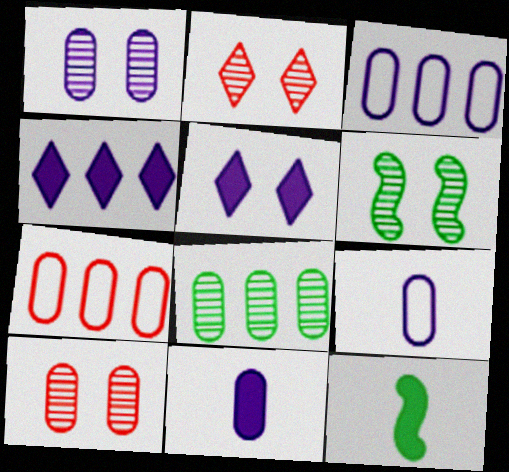[[1, 2, 6], 
[1, 3, 11], 
[2, 3, 12]]